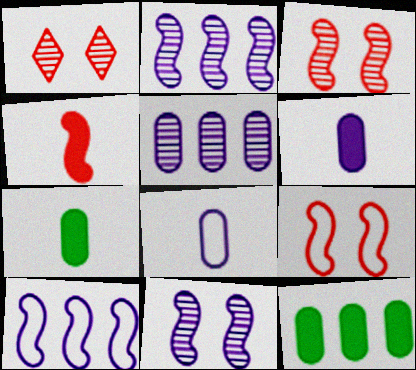[[1, 7, 10]]